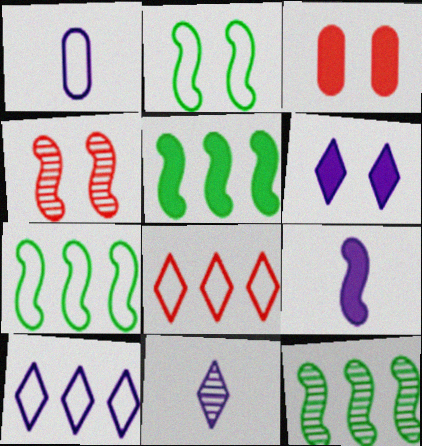[[1, 2, 8], 
[1, 9, 11], 
[3, 7, 11], 
[4, 7, 9], 
[5, 7, 12], 
[6, 10, 11]]